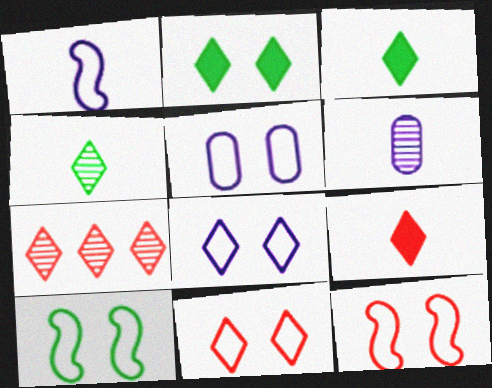[[3, 7, 8], 
[5, 10, 11], 
[7, 9, 11]]